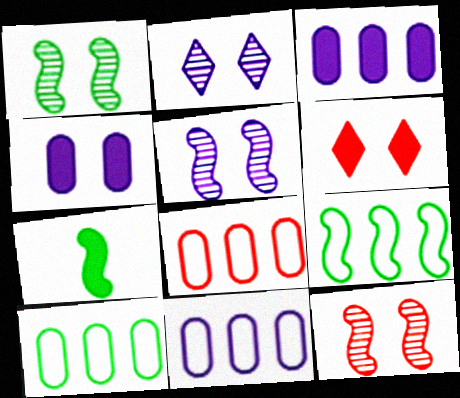[[1, 5, 12], 
[1, 7, 9], 
[2, 7, 8], 
[3, 6, 7], 
[8, 10, 11]]